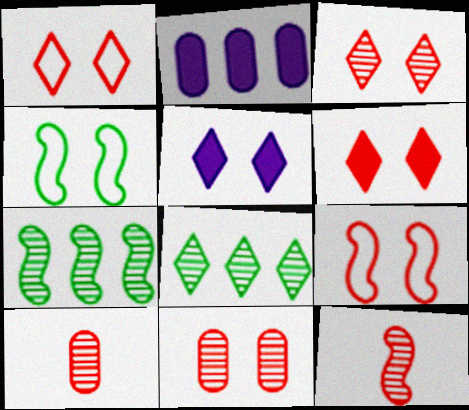[[1, 3, 6], 
[4, 5, 11], 
[6, 9, 11]]